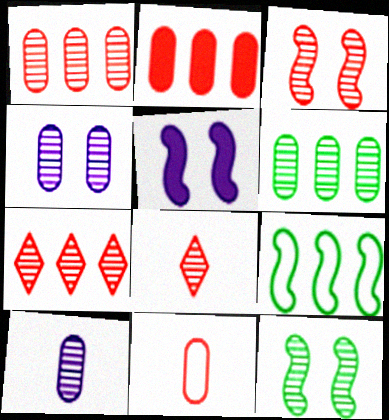[[1, 3, 8], 
[7, 10, 12]]